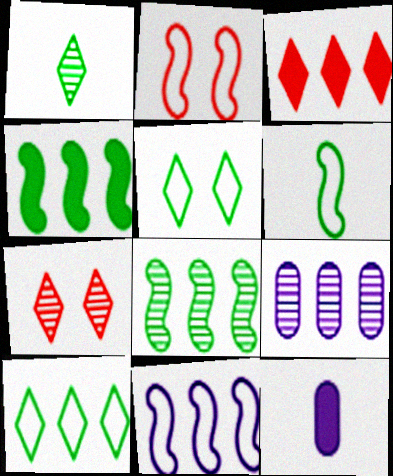[[2, 6, 11]]